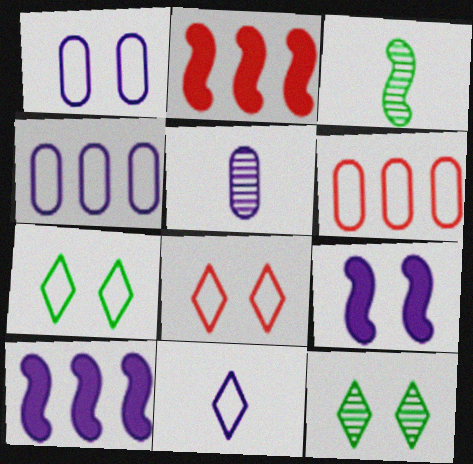[[2, 5, 7]]